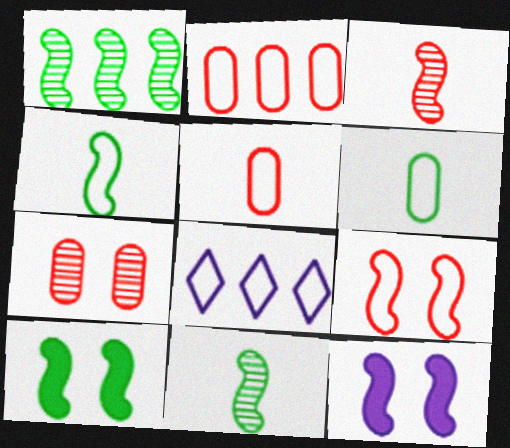[[1, 4, 10], 
[6, 8, 9]]